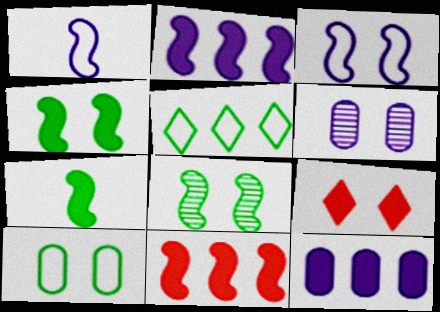[[1, 8, 11], 
[7, 9, 12]]